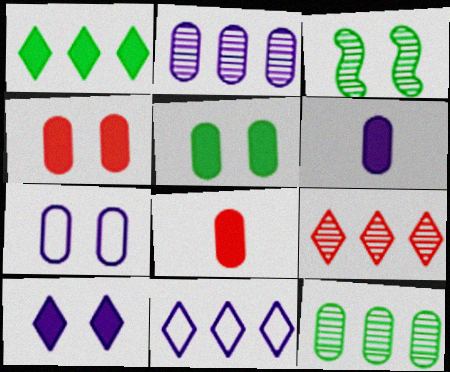[[1, 9, 11], 
[2, 6, 7], 
[3, 8, 11], 
[7, 8, 12]]